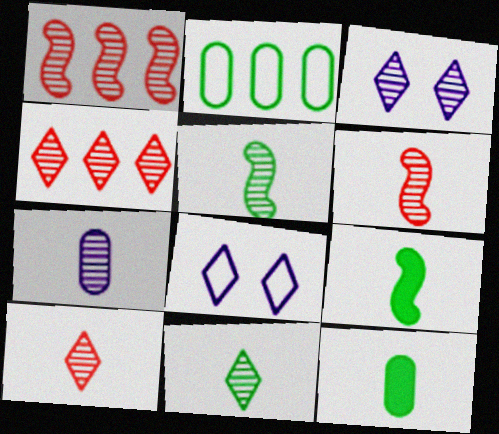[[1, 8, 12], 
[3, 4, 11], 
[5, 7, 10], 
[6, 7, 11]]